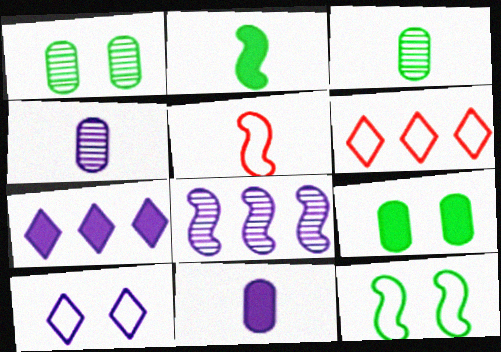[[1, 5, 7], 
[8, 10, 11]]